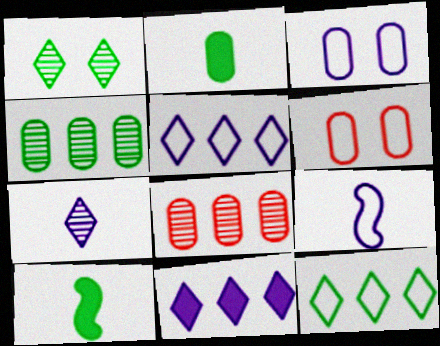[[2, 3, 8], 
[3, 5, 9], 
[6, 9, 12]]